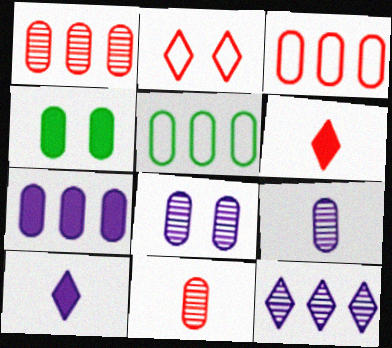[[1, 5, 7], 
[3, 4, 9]]